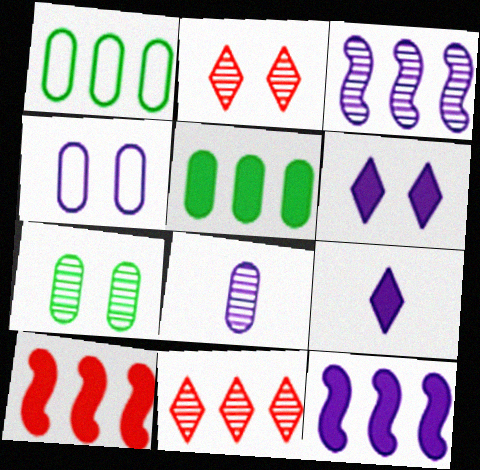[[1, 11, 12], 
[3, 4, 9]]